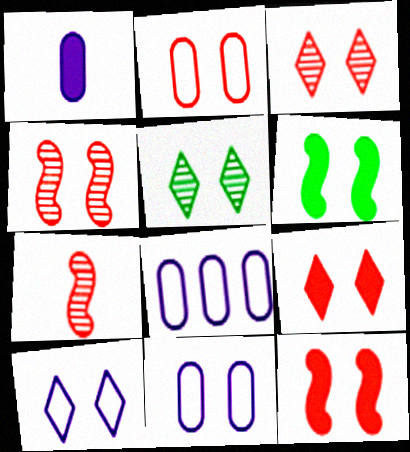[[2, 3, 12], 
[2, 4, 9], 
[3, 6, 11], 
[5, 9, 10], 
[5, 11, 12]]